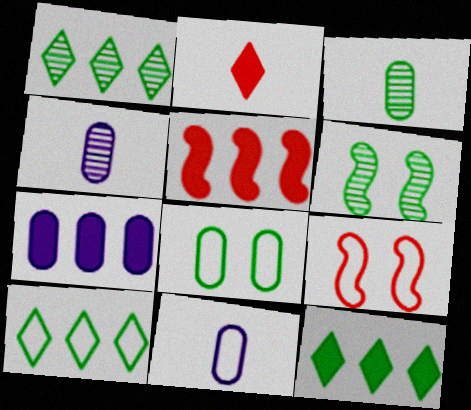[[1, 3, 6], 
[1, 10, 12], 
[4, 9, 12], 
[5, 7, 12], 
[9, 10, 11]]